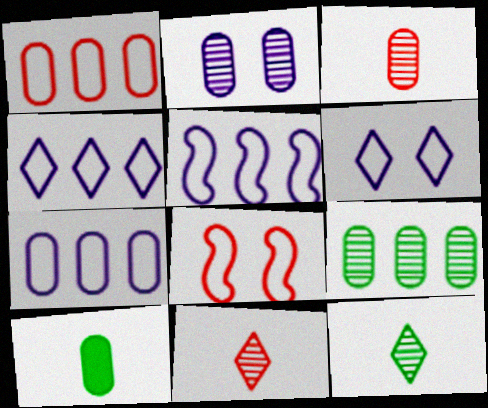[[1, 2, 10], 
[2, 3, 9], 
[4, 5, 7]]